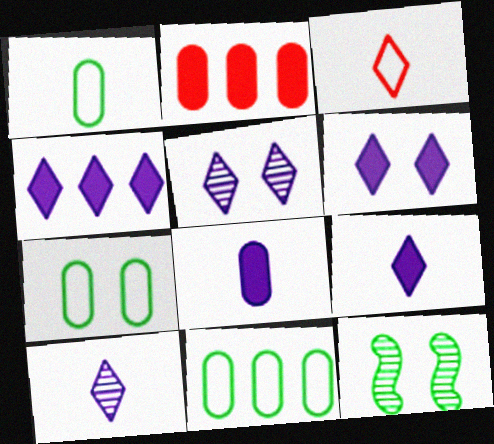[[1, 7, 11], 
[4, 6, 9]]